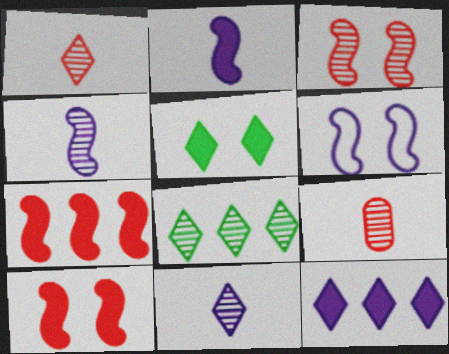[]